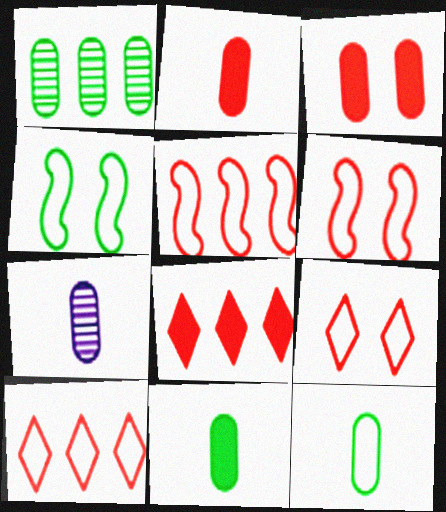[[2, 7, 12], 
[4, 7, 8]]